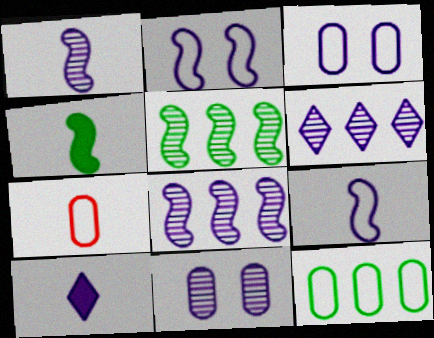[[1, 6, 11], 
[3, 7, 12], 
[3, 8, 10]]